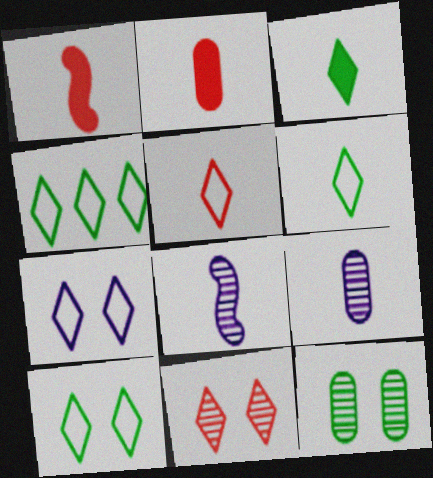[[1, 6, 9], 
[2, 6, 8], 
[4, 5, 7], 
[4, 6, 10]]